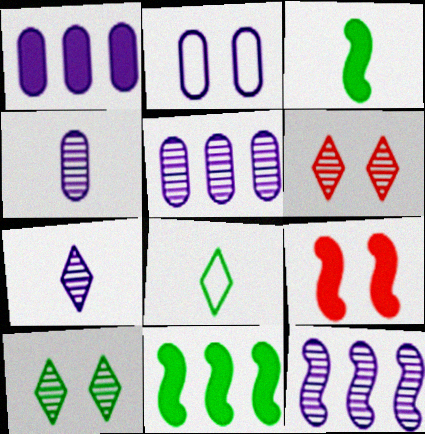[[1, 2, 4], 
[2, 9, 10], 
[5, 8, 9]]